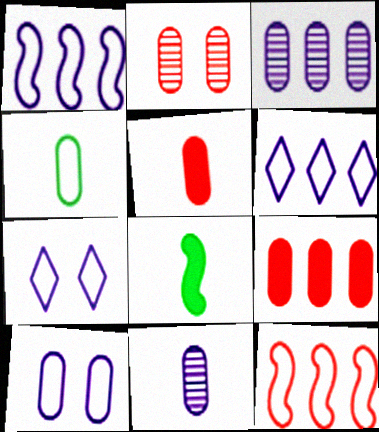[[2, 6, 8], 
[4, 5, 11], 
[4, 7, 12]]